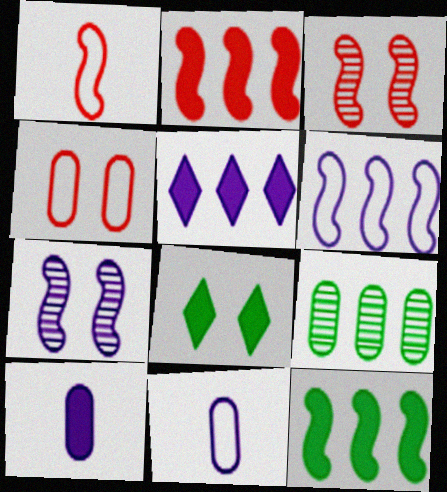[[1, 2, 3], 
[1, 7, 12], 
[2, 8, 10], 
[4, 7, 8], 
[4, 9, 10], 
[5, 7, 11]]